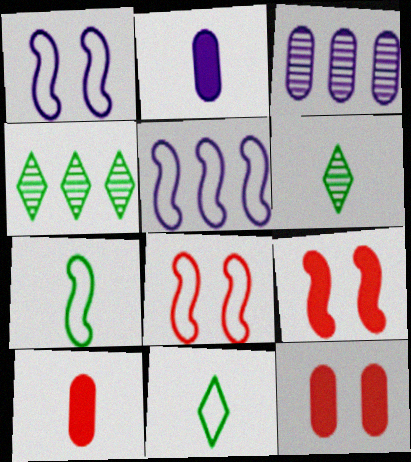[[1, 4, 10], 
[2, 4, 8], 
[3, 9, 11], 
[5, 6, 12], 
[5, 7, 8]]